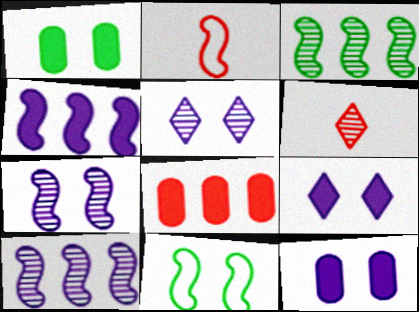[]